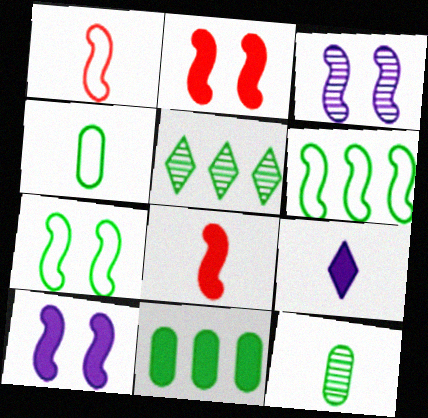[[1, 9, 12], 
[2, 3, 7], 
[2, 9, 11], 
[3, 6, 8], 
[5, 6, 11]]